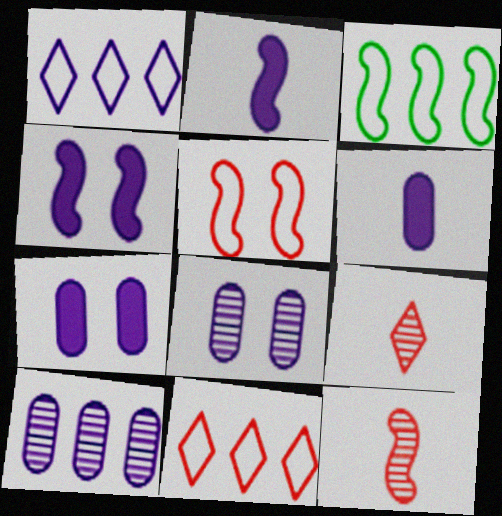[[1, 2, 8], 
[3, 4, 12], 
[3, 7, 9]]